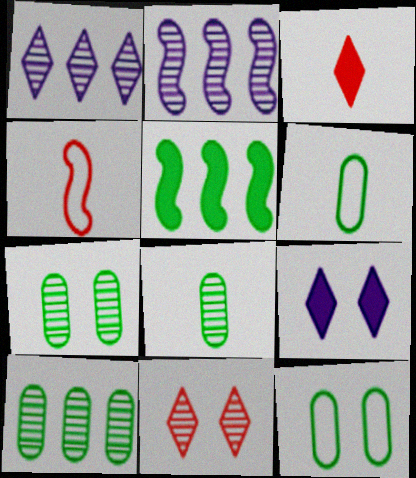[[2, 3, 12], 
[2, 8, 11], 
[4, 9, 10], 
[7, 8, 10]]